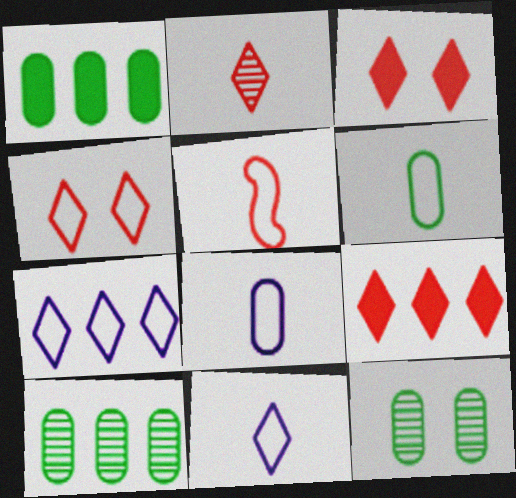[[1, 6, 12], 
[2, 4, 9], 
[5, 6, 11]]